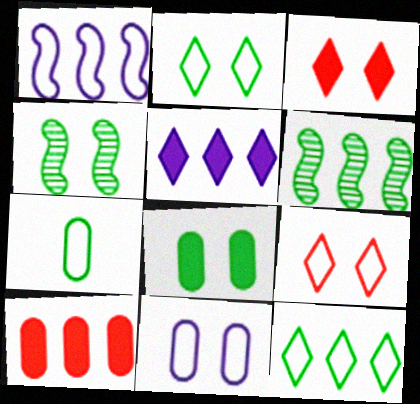[[1, 7, 9], 
[2, 4, 8], 
[3, 4, 11]]